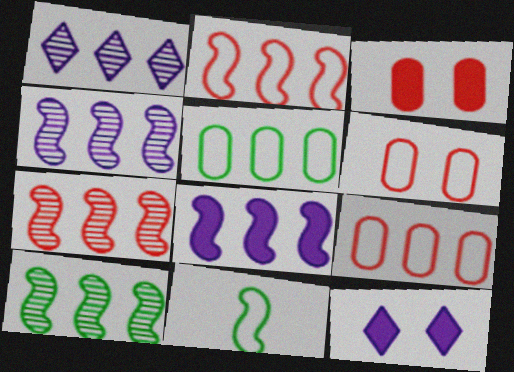[[1, 3, 11], 
[2, 8, 10], 
[4, 7, 10]]